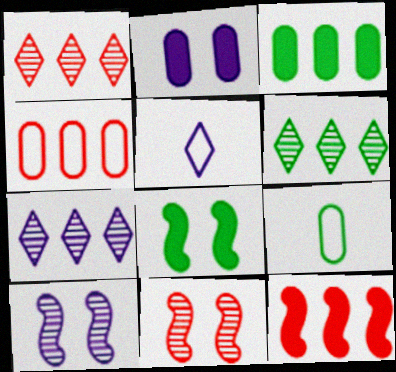[[1, 4, 12], 
[1, 6, 7], 
[3, 5, 11], 
[6, 8, 9]]